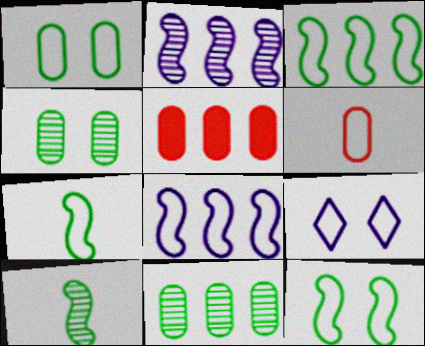[[3, 6, 9], 
[3, 7, 12], 
[5, 9, 10]]